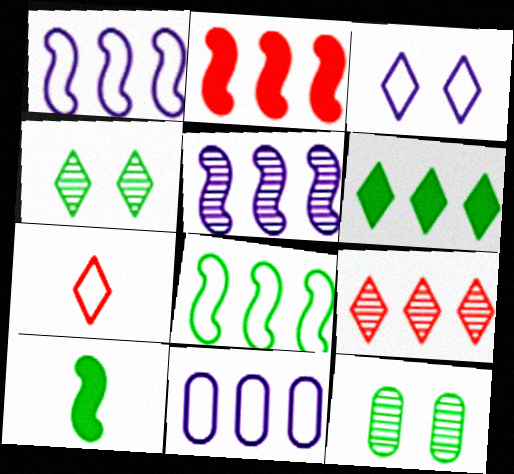[[2, 5, 8]]